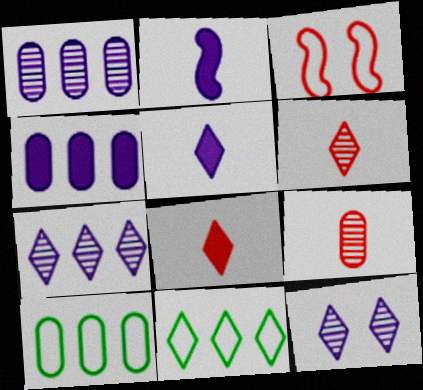[[8, 11, 12]]